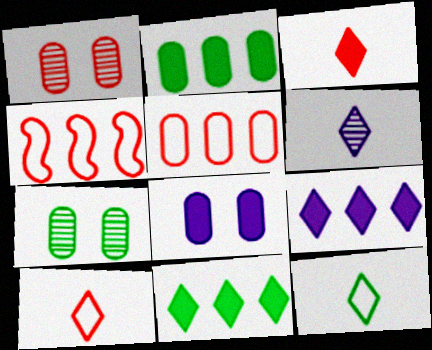[[1, 3, 4], 
[3, 6, 12]]